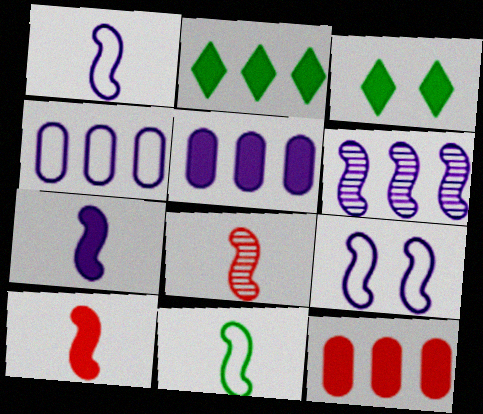[[3, 4, 8], 
[3, 5, 10], 
[3, 7, 12], 
[6, 7, 9], 
[7, 8, 11]]